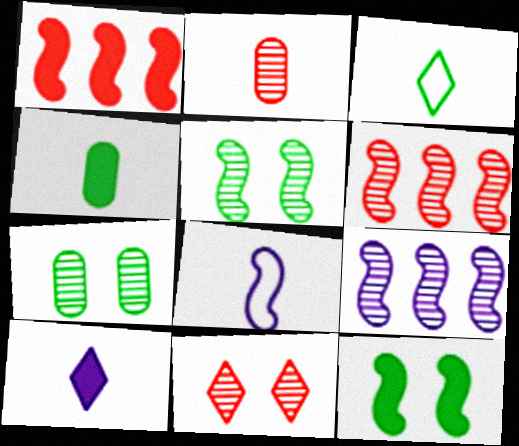[[1, 5, 8], 
[2, 6, 11], 
[6, 8, 12]]